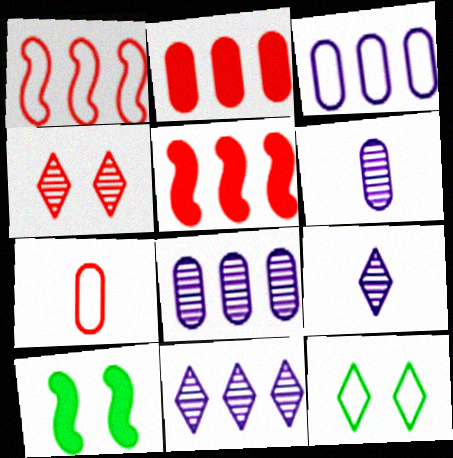[[4, 5, 7], 
[5, 6, 12], 
[7, 10, 11]]